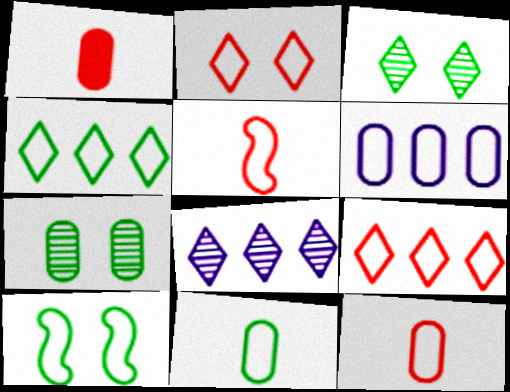[[1, 6, 7], 
[1, 8, 10], 
[4, 10, 11]]